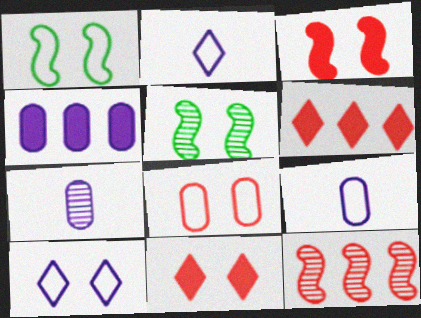[[1, 6, 7], 
[1, 8, 10], 
[5, 6, 9]]